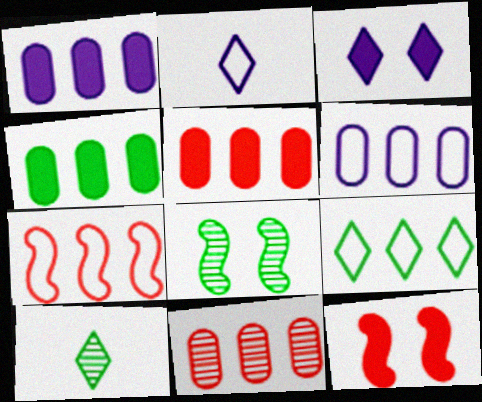[[1, 4, 5], 
[2, 5, 8], 
[4, 6, 11], 
[6, 7, 9], 
[6, 10, 12]]